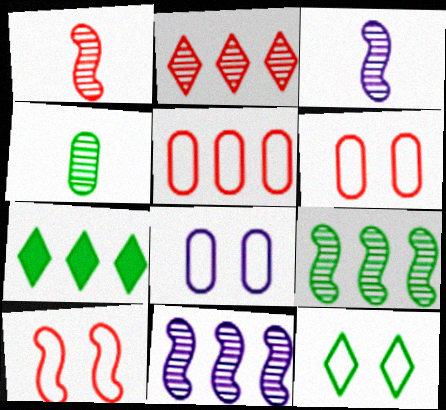[[1, 7, 8], 
[3, 6, 7], 
[5, 7, 11], 
[8, 10, 12]]